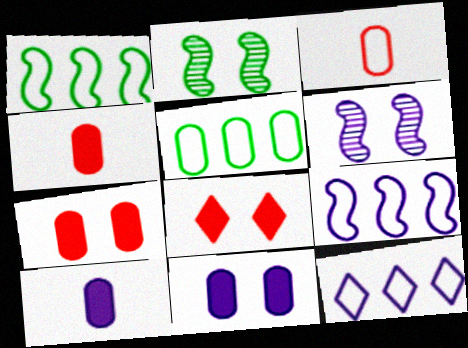[[2, 4, 12], 
[6, 10, 12]]